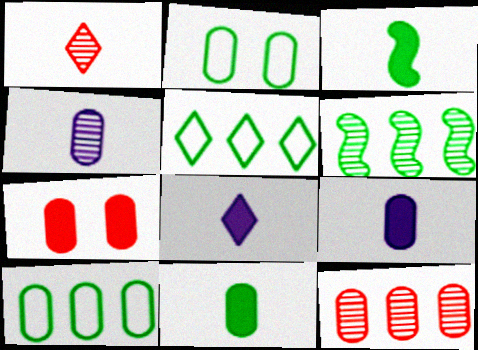[[2, 9, 12], 
[4, 7, 10]]